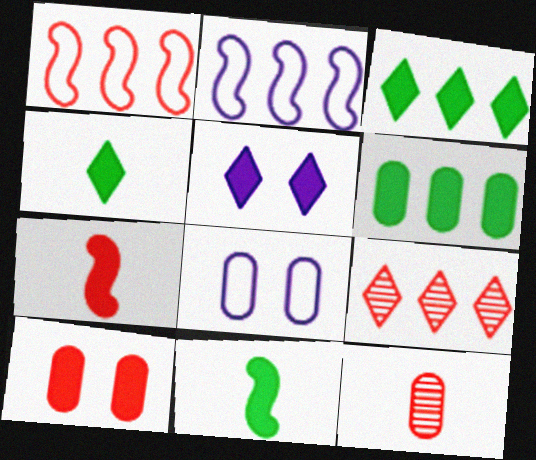[[2, 6, 9], 
[5, 6, 7], 
[6, 8, 12], 
[8, 9, 11]]